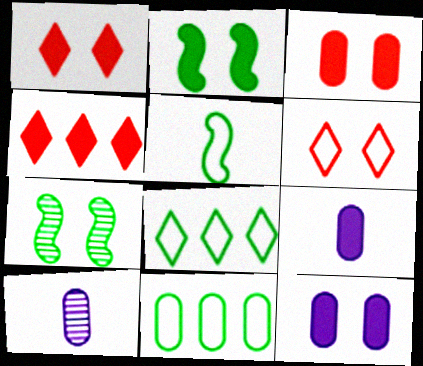[[1, 2, 12], 
[2, 4, 9], 
[3, 10, 11], 
[6, 7, 12]]